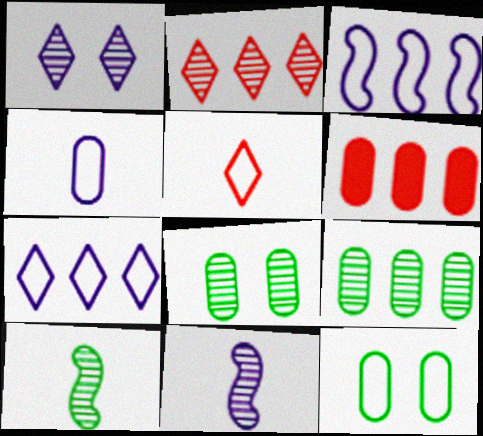[[2, 8, 11], 
[3, 5, 12], 
[4, 6, 8]]